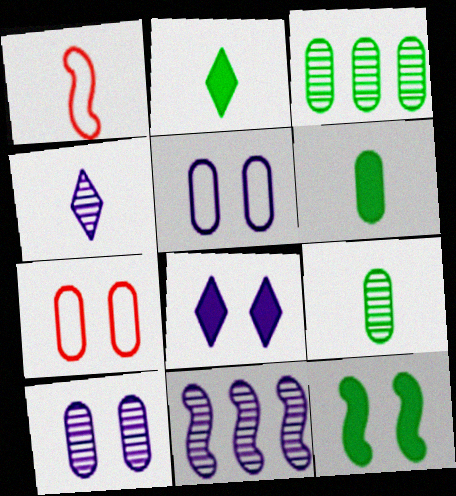[[1, 3, 8], 
[1, 4, 6], 
[1, 11, 12], 
[2, 7, 11], 
[4, 10, 11]]